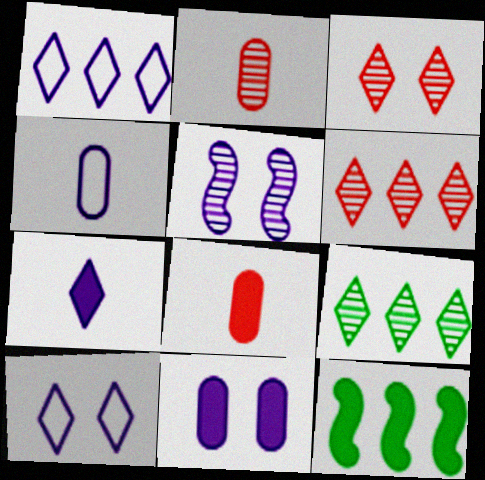[[2, 5, 9], 
[2, 10, 12], 
[3, 4, 12], 
[5, 10, 11]]